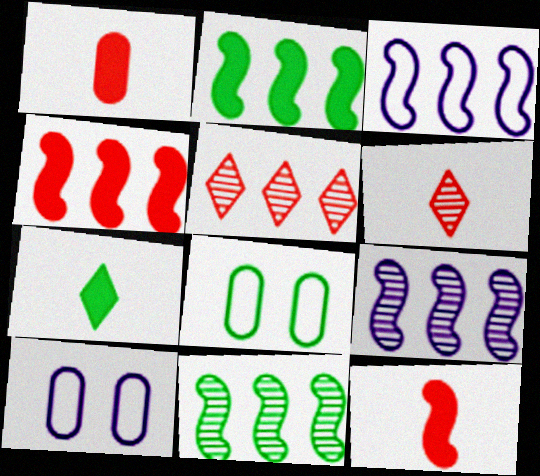[[2, 6, 10], 
[3, 4, 11], 
[7, 8, 11]]